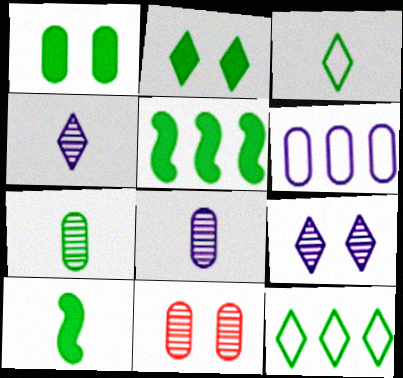[[3, 7, 10]]